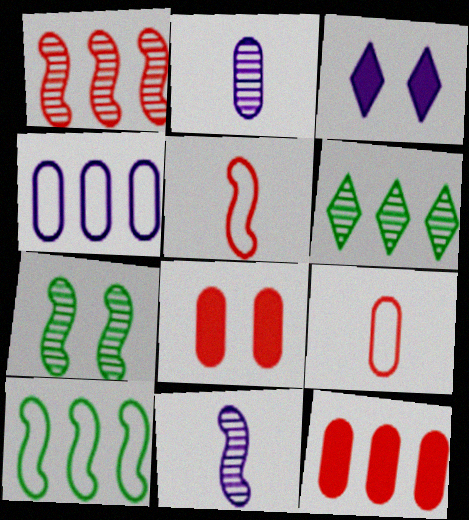[[1, 7, 11], 
[3, 4, 11]]